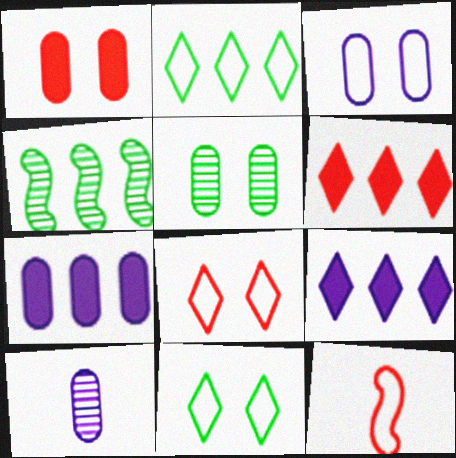[[1, 3, 5], 
[2, 3, 12], 
[3, 7, 10], 
[5, 9, 12]]